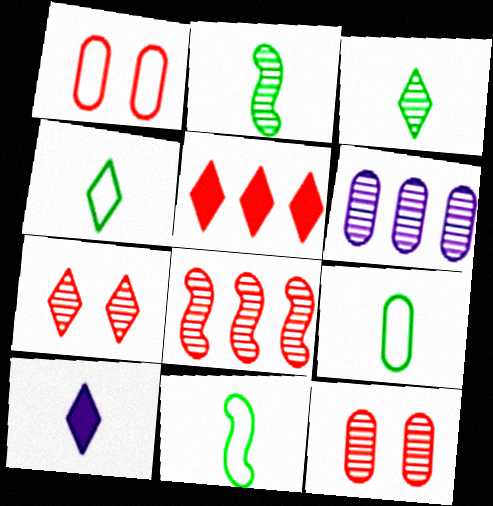[[2, 6, 7], 
[4, 9, 11]]